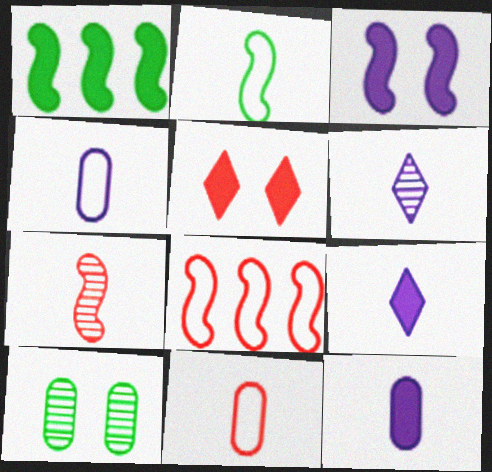[[1, 5, 12], 
[8, 9, 10]]